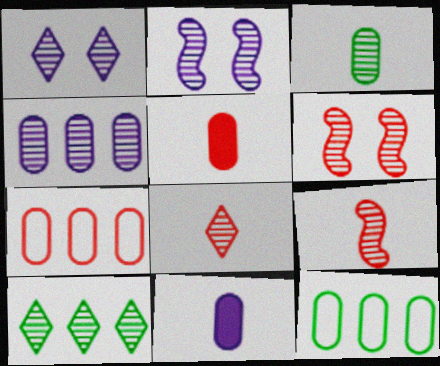[[1, 8, 10]]